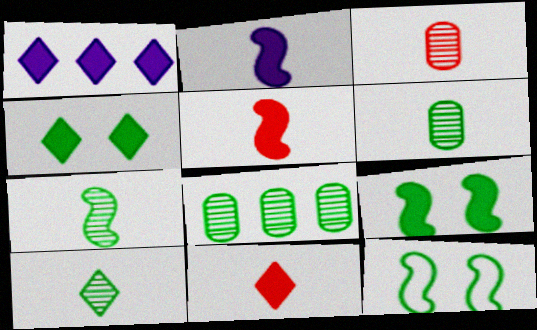[[1, 3, 12], 
[1, 4, 11], 
[6, 7, 10]]